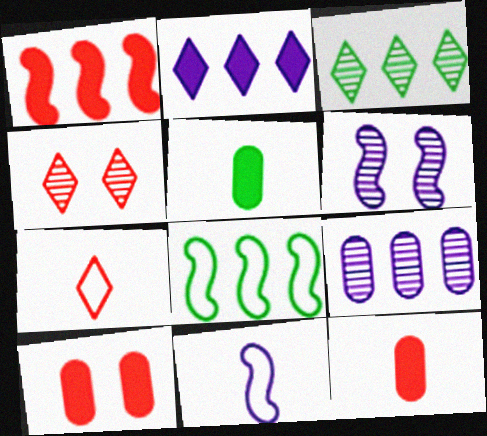[[3, 10, 11]]